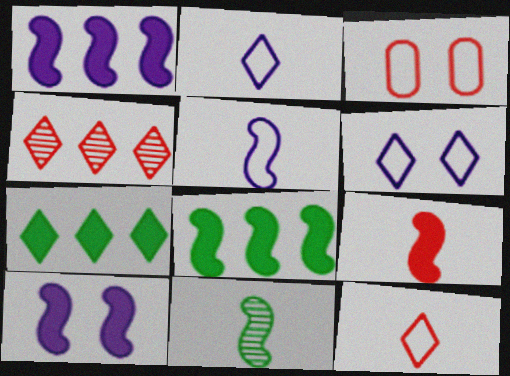[[3, 4, 9], 
[5, 9, 11], 
[8, 9, 10]]